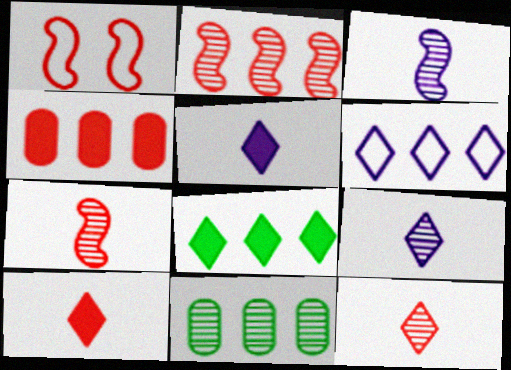[[1, 4, 12], 
[1, 5, 11]]